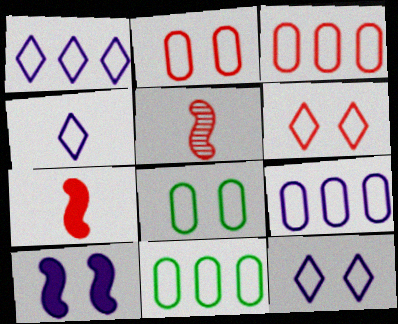[[1, 4, 12], 
[3, 9, 11]]